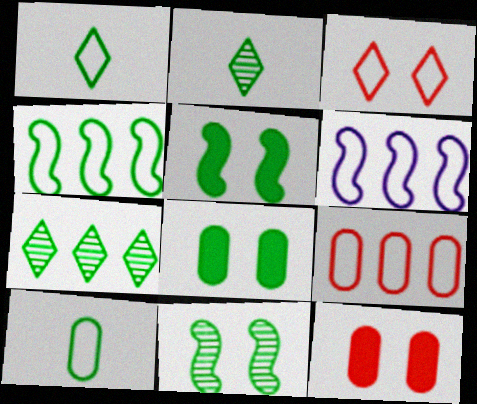[[2, 4, 8], 
[2, 6, 12], 
[3, 6, 10], 
[5, 7, 10]]